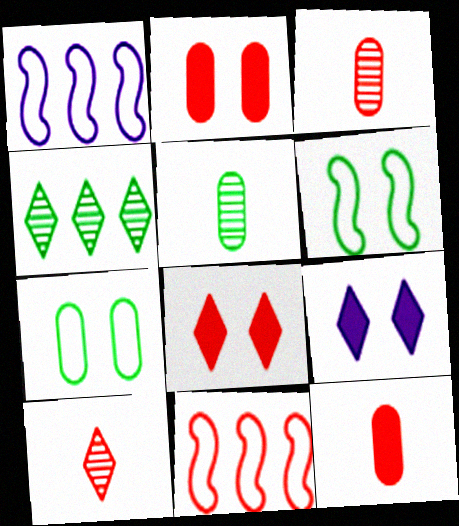[[1, 5, 8], 
[2, 10, 11], 
[3, 8, 11], 
[5, 9, 11]]